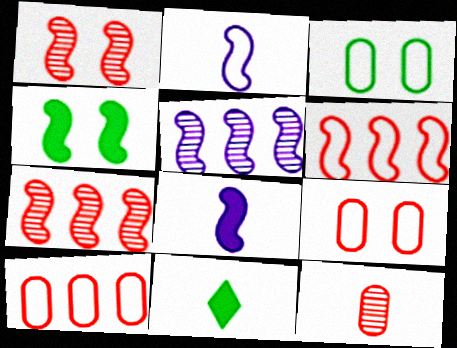[[2, 4, 7], 
[2, 11, 12], 
[5, 9, 11]]